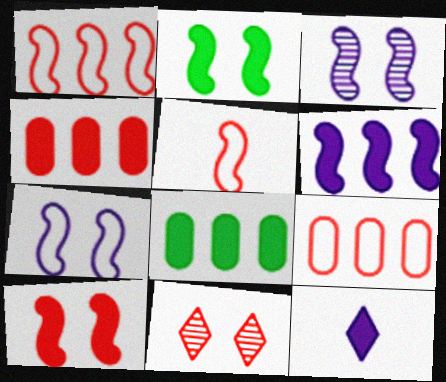[[2, 4, 12], 
[4, 5, 11], 
[8, 10, 12]]